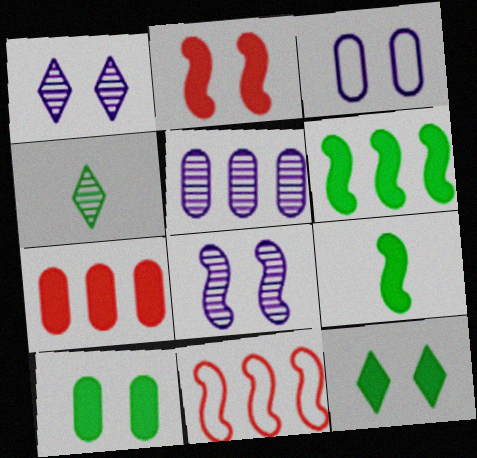[[8, 9, 11]]